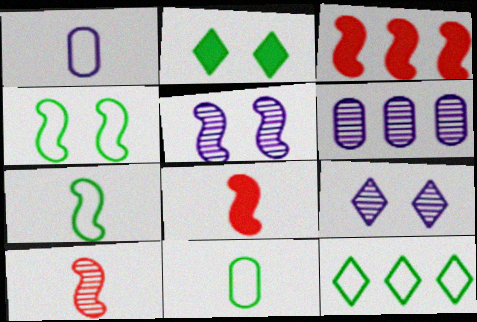[[3, 5, 7], 
[3, 6, 12], 
[3, 9, 11], 
[4, 11, 12]]